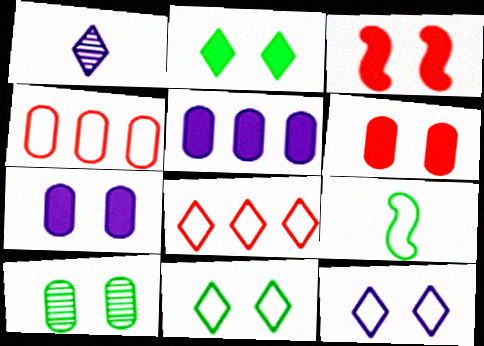[[1, 2, 8], 
[2, 3, 7], 
[3, 10, 12], 
[4, 9, 12]]